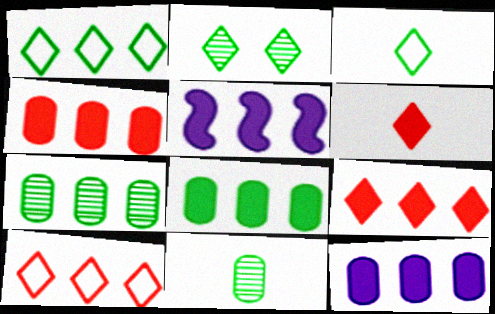[[4, 8, 12], 
[5, 7, 10], 
[5, 8, 9]]